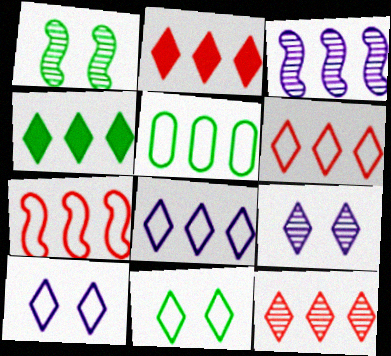[[2, 3, 5], 
[2, 6, 12], 
[4, 8, 12], 
[5, 7, 8]]